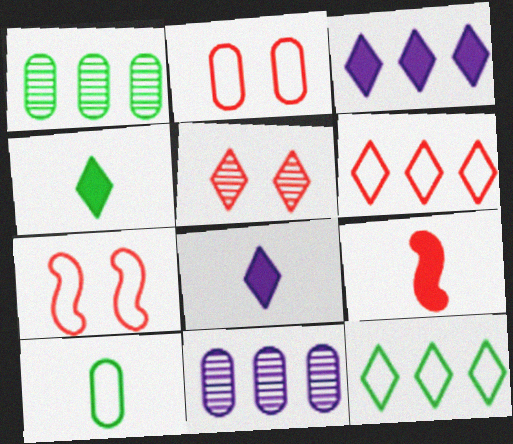[[1, 7, 8], 
[4, 7, 11], 
[5, 8, 12]]